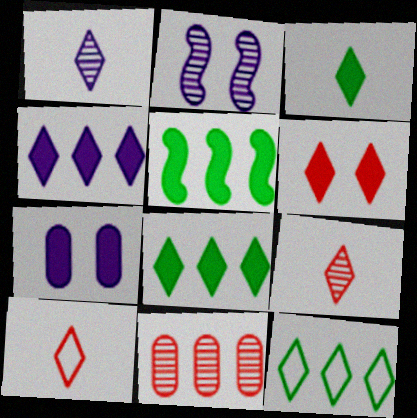[[1, 3, 10], 
[1, 6, 12], 
[3, 4, 6]]